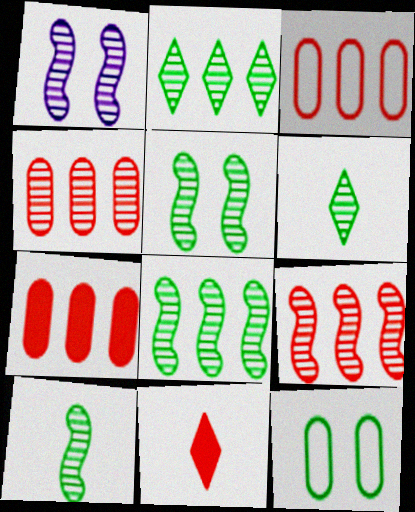[[1, 4, 6], 
[1, 9, 10], 
[3, 4, 7], 
[5, 8, 10]]